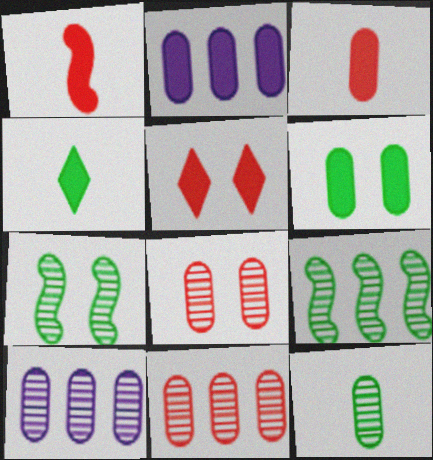[[2, 3, 6], 
[8, 10, 12]]